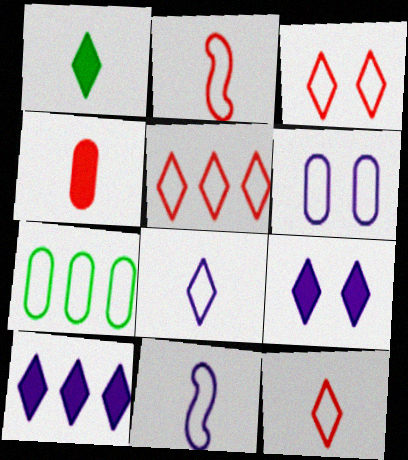[[3, 5, 12], 
[3, 7, 11]]